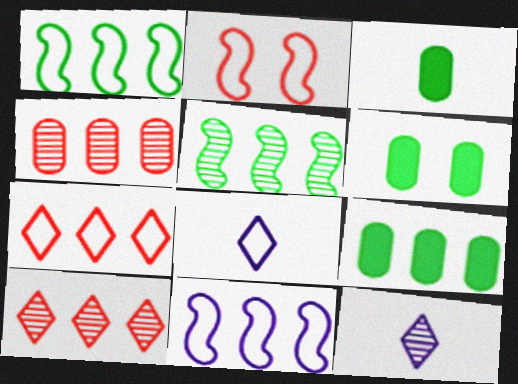[[2, 9, 12], 
[3, 6, 9], 
[9, 10, 11]]